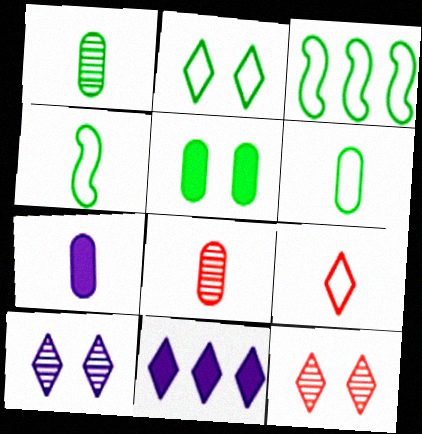[[2, 3, 6], 
[3, 7, 12], 
[6, 7, 8]]